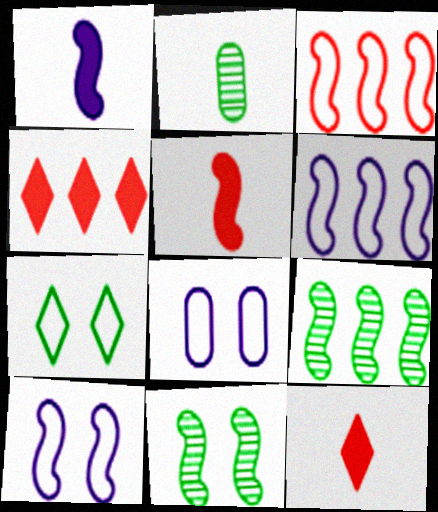[[1, 3, 11], 
[2, 4, 10], 
[5, 6, 11], 
[5, 9, 10], 
[8, 9, 12]]